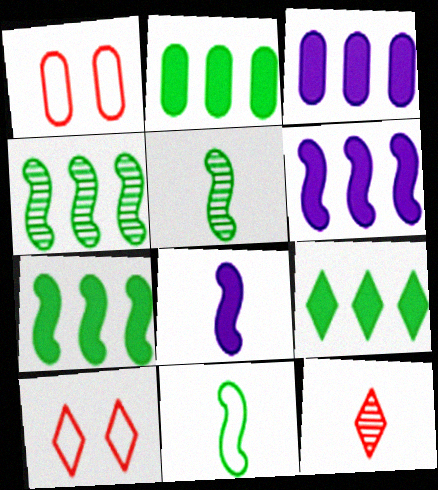[[2, 7, 9], 
[3, 5, 10]]